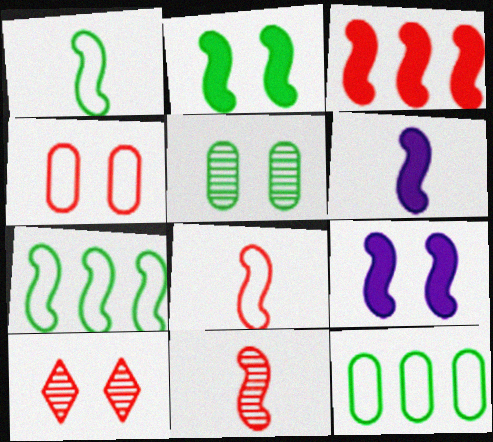[[1, 6, 11], 
[2, 3, 6], 
[6, 10, 12], 
[7, 9, 11]]